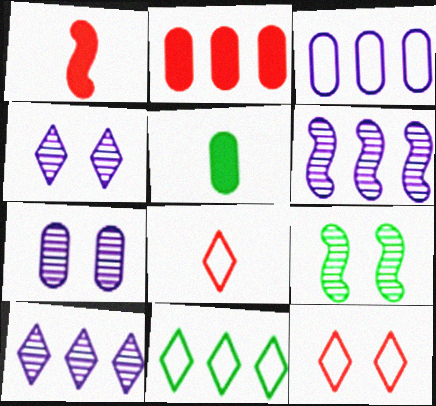[[1, 7, 11], 
[2, 6, 11], 
[5, 6, 12], 
[5, 9, 11]]